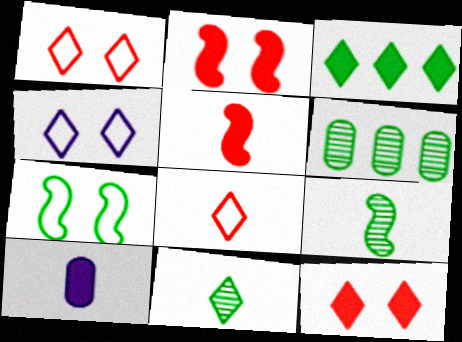[[2, 3, 10], 
[4, 5, 6], 
[8, 9, 10]]